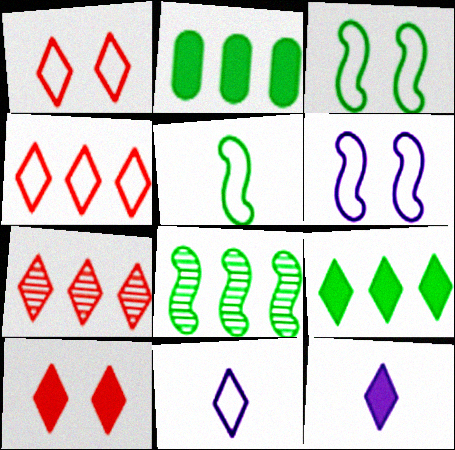[[9, 10, 12]]